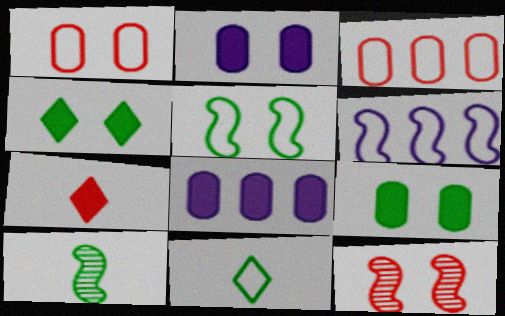[[1, 6, 11], 
[3, 7, 12], 
[8, 11, 12]]